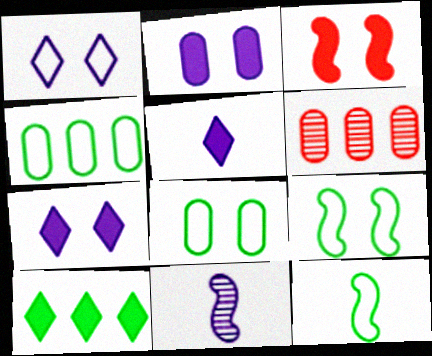[[5, 6, 9], 
[6, 7, 12]]